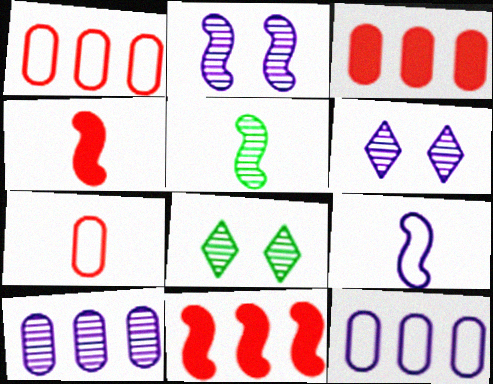[[3, 8, 9], 
[4, 5, 9], 
[4, 8, 12]]